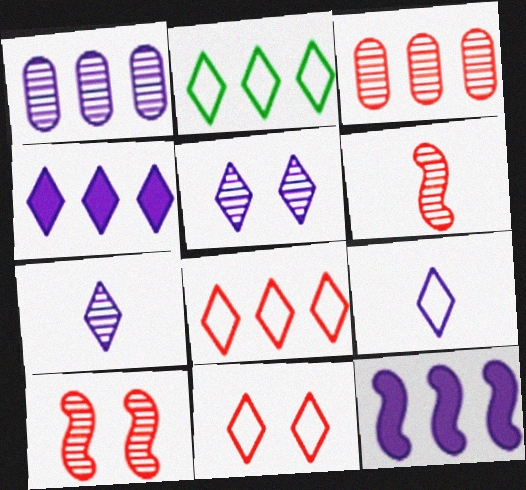[[2, 3, 12], 
[2, 9, 11], 
[4, 5, 9]]